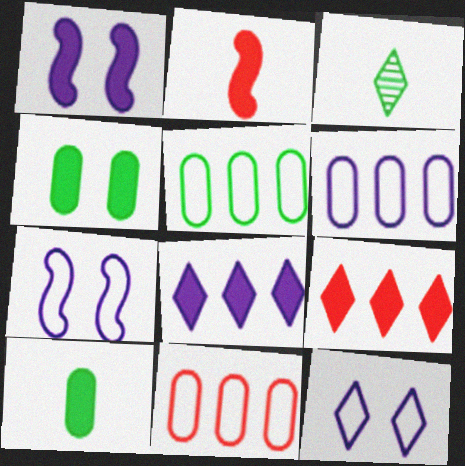[[1, 3, 11], 
[1, 9, 10], 
[2, 4, 8], 
[3, 9, 12], 
[5, 6, 11]]